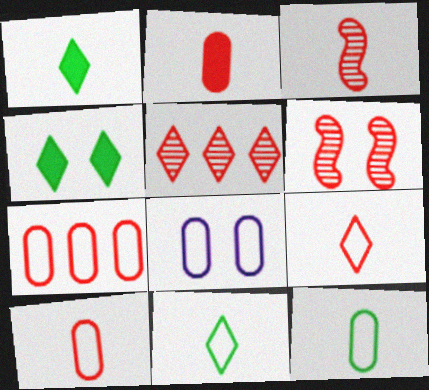[[2, 3, 9], 
[4, 6, 8], 
[7, 8, 12]]